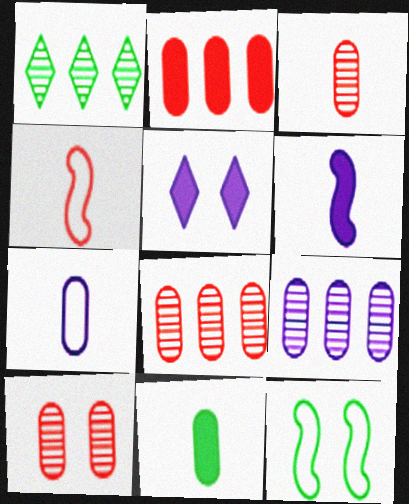[[1, 11, 12], 
[3, 7, 11], 
[3, 8, 10], 
[5, 10, 12]]